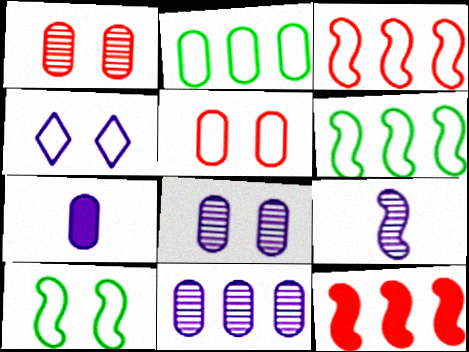[[1, 2, 7], 
[4, 5, 10], 
[9, 10, 12]]